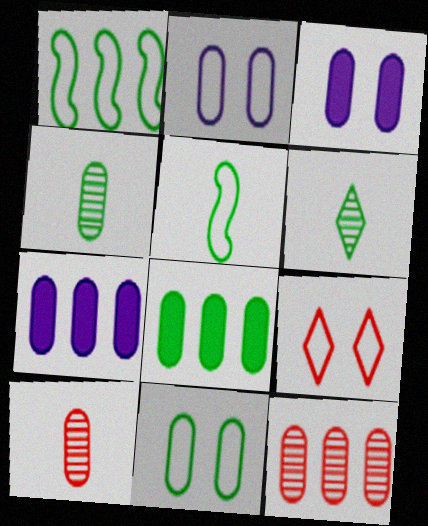[[2, 8, 10], 
[4, 8, 11], 
[7, 10, 11]]